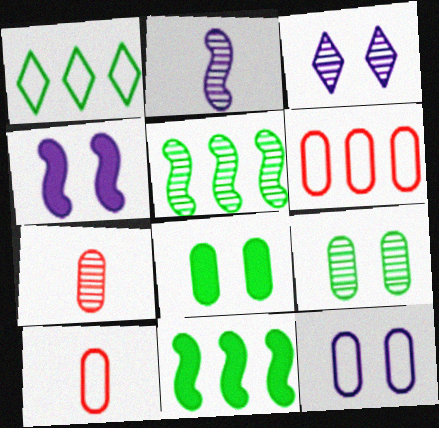[[1, 4, 7], 
[3, 4, 12], 
[3, 5, 7], 
[3, 10, 11]]